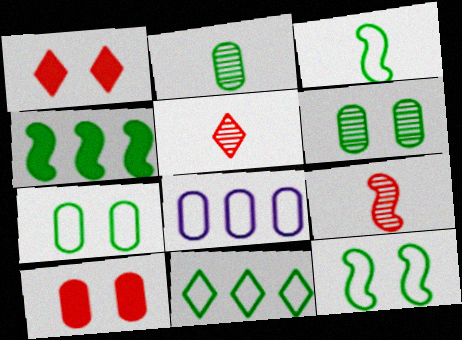[[2, 8, 10], 
[3, 7, 11]]